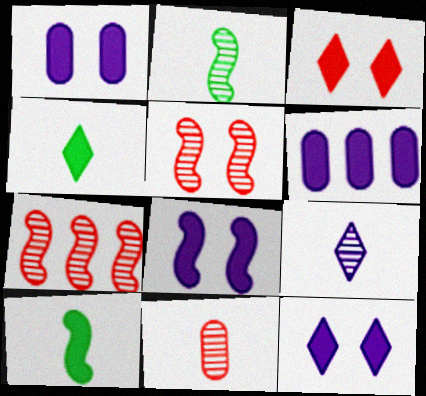[[1, 8, 12], 
[2, 9, 11], 
[3, 6, 10]]